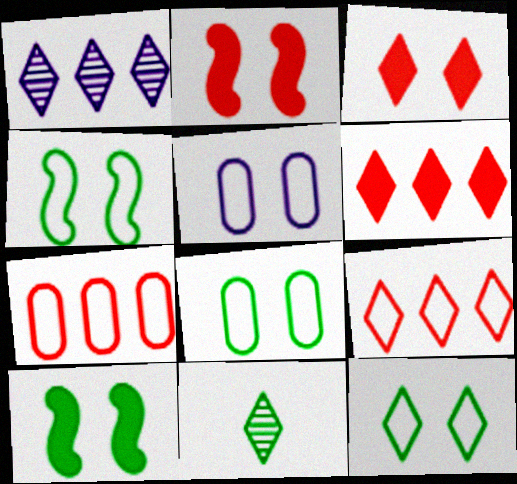[[4, 8, 12]]